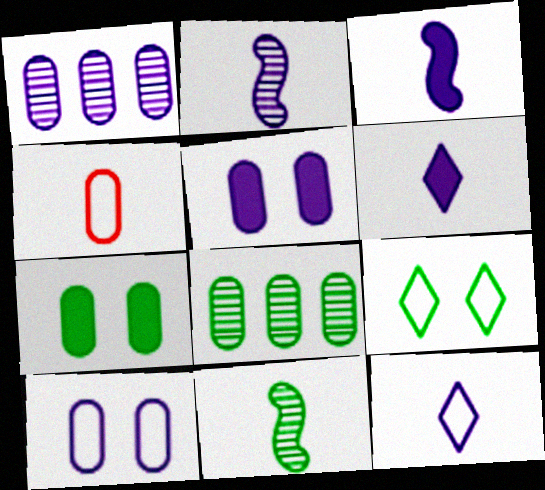[[1, 4, 7], 
[4, 5, 8], 
[4, 6, 11]]